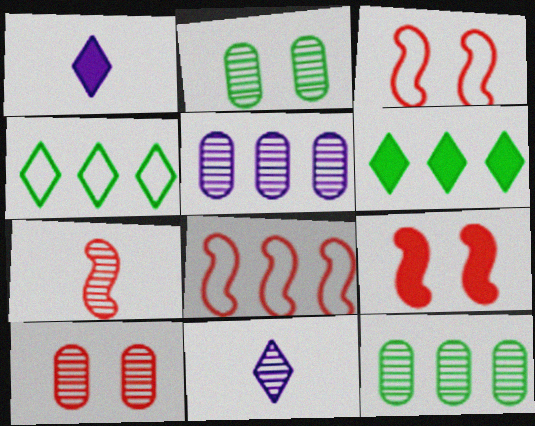[[1, 2, 8], 
[1, 3, 12], 
[5, 6, 8], 
[7, 8, 9]]